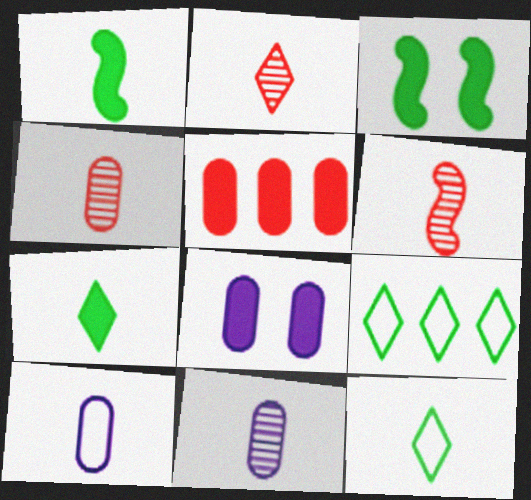[[1, 2, 10], 
[2, 4, 6], 
[6, 7, 10], 
[6, 8, 9]]